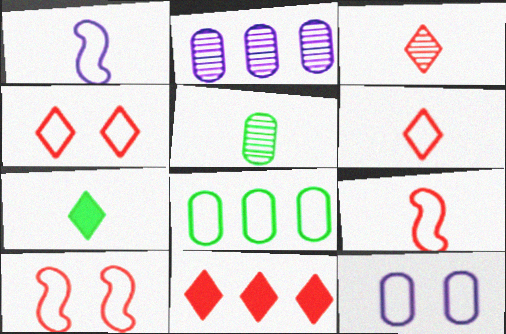[[1, 4, 8], 
[2, 7, 10], 
[3, 4, 11]]